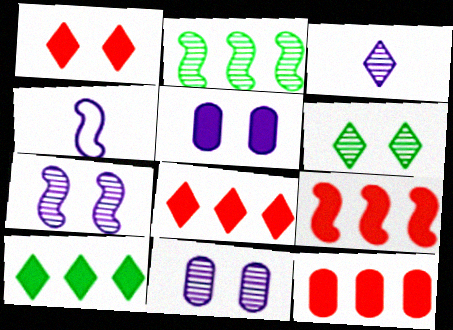[[4, 6, 12], 
[8, 9, 12]]